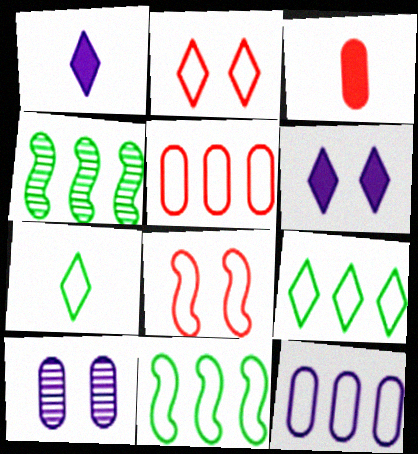[[7, 8, 12]]